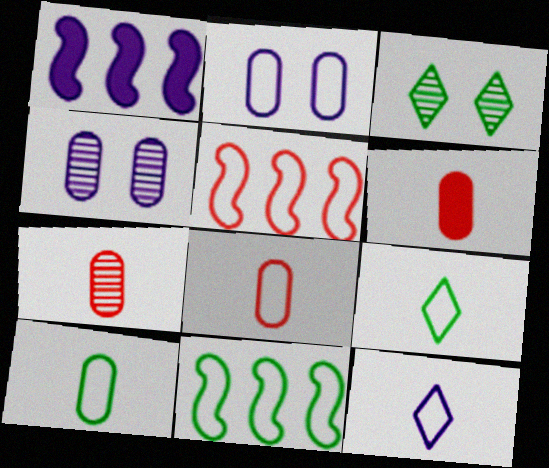[[1, 3, 8], 
[1, 4, 12], 
[2, 5, 9], 
[6, 7, 8]]